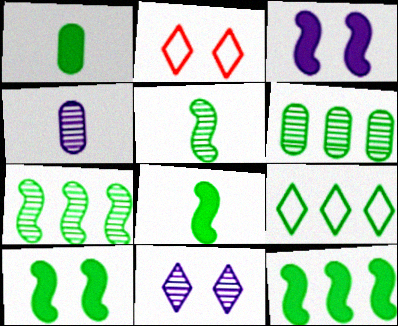[[2, 4, 12], 
[6, 9, 12], 
[8, 10, 12]]